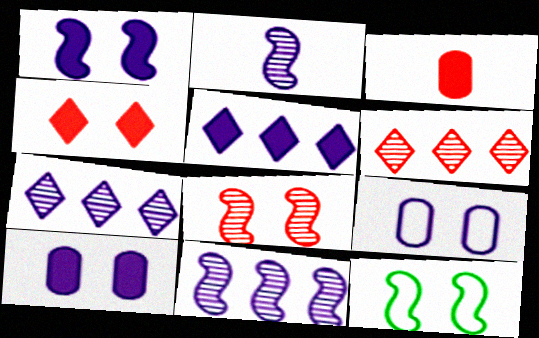[[1, 8, 12], 
[2, 5, 9], 
[3, 7, 12]]